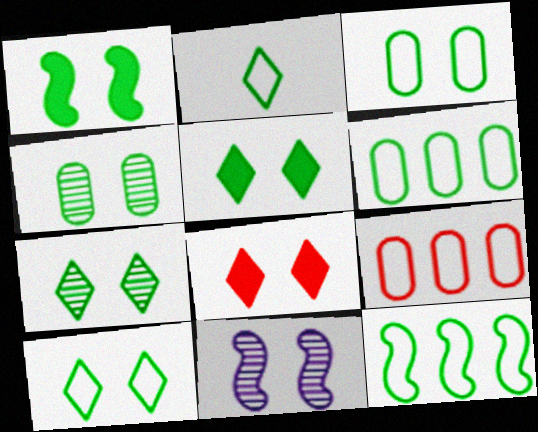[[1, 3, 7], 
[1, 4, 10], 
[2, 3, 12], 
[3, 8, 11], 
[5, 7, 10]]